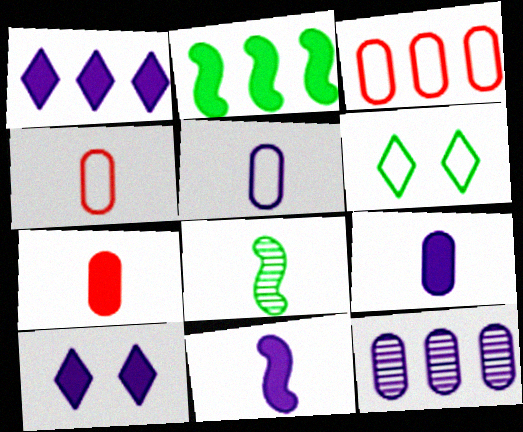[[2, 7, 10], 
[3, 8, 10]]